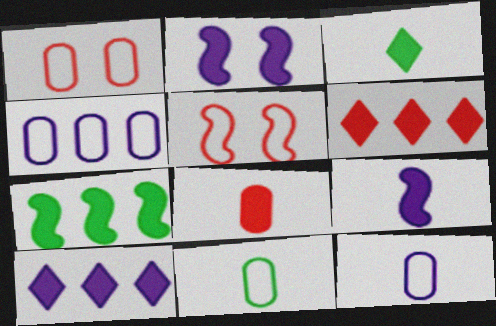[[1, 4, 11], 
[3, 8, 9]]